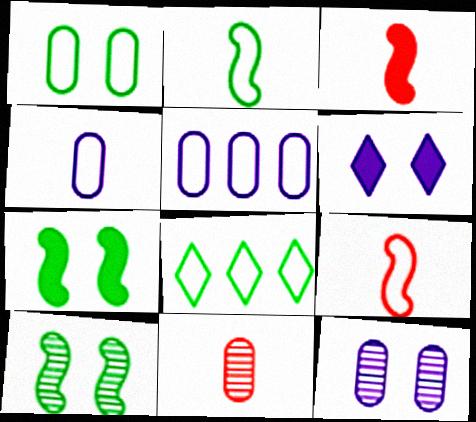[[1, 2, 8], 
[3, 8, 12]]